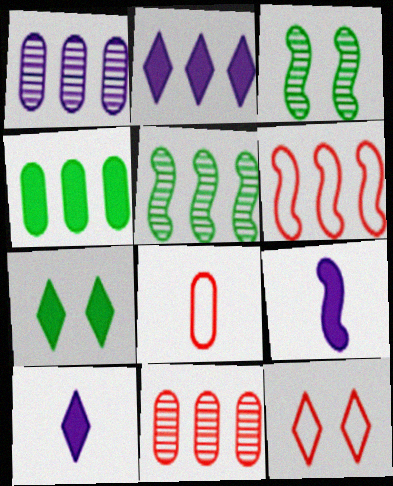[[2, 3, 8], 
[3, 6, 9], 
[6, 8, 12]]